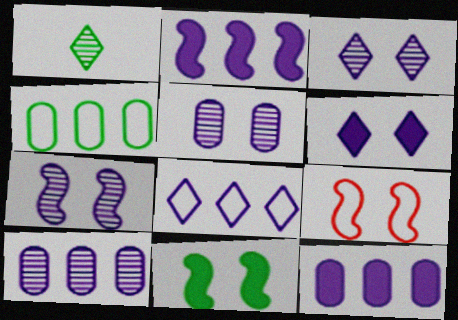[[1, 4, 11], 
[1, 9, 12], 
[2, 8, 10], 
[3, 5, 7], 
[7, 9, 11]]